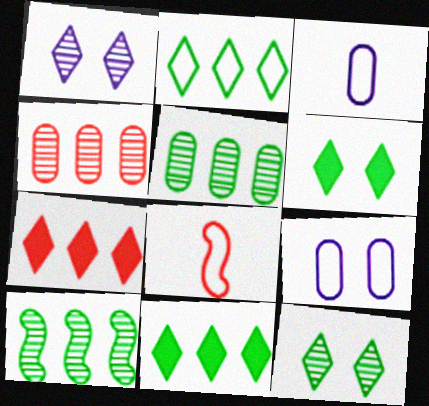[[2, 8, 9]]